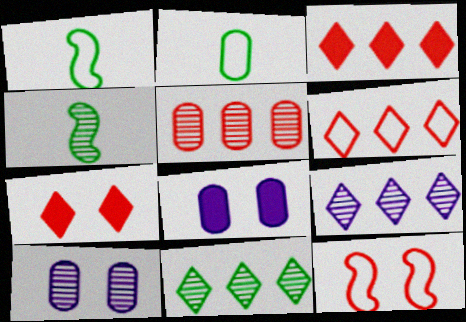[[1, 3, 10], 
[2, 5, 8], 
[4, 6, 8]]